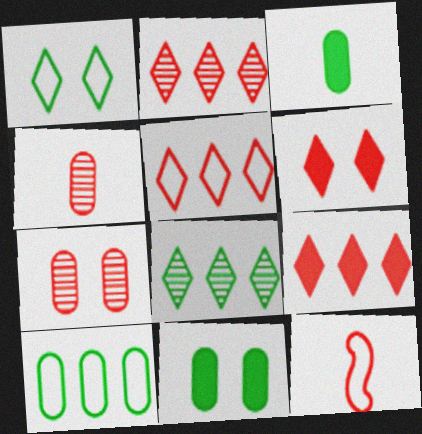[[2, 5, 9], 
[7, 9, 12]]